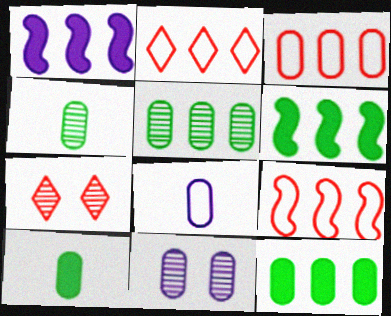[[1, 2, 5], 
[2, 3, 9], 
[3, 10, 11], 
[6, 7, 8]]